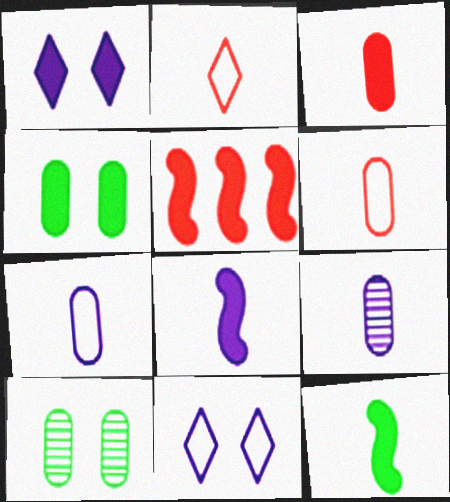[[2, 9, 12]]